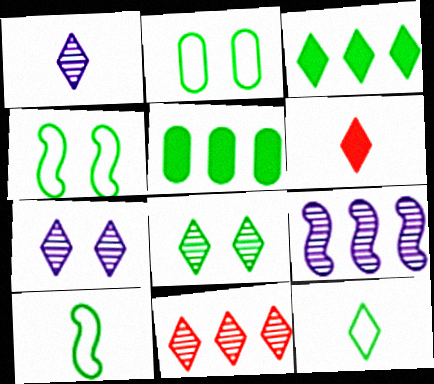[[1, 6, 12], 
[1, 8, 11], 
[2, 6, 9], 
[3, 8, 12], 
[5, 8, 10]]